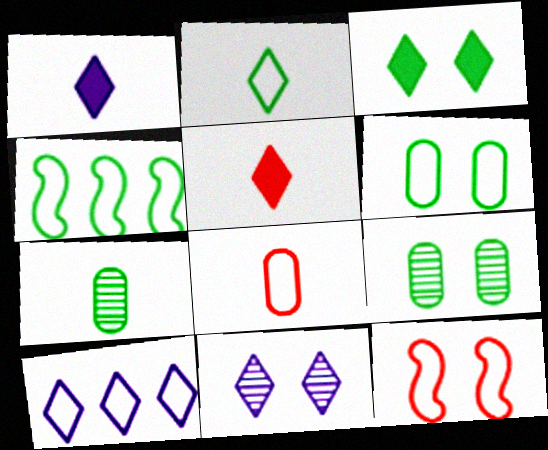[[1, 10, 11], 
[2, 4, 6], 
[3, 4, 7]]